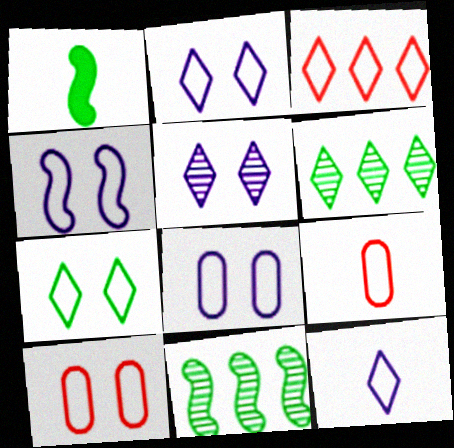[[2, 4, 8], 
[3, 7, 12], 
[4, 7, 10]]